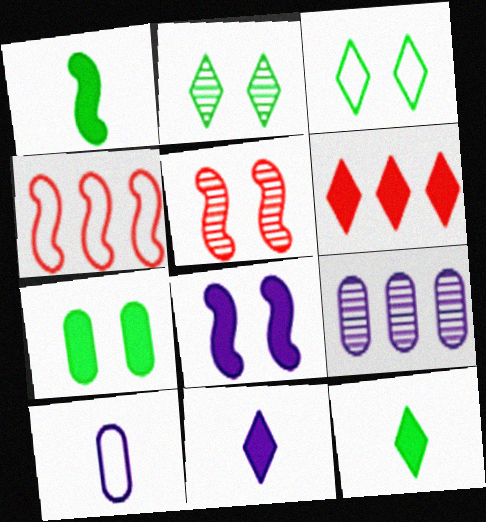[[3, 4, 10]]